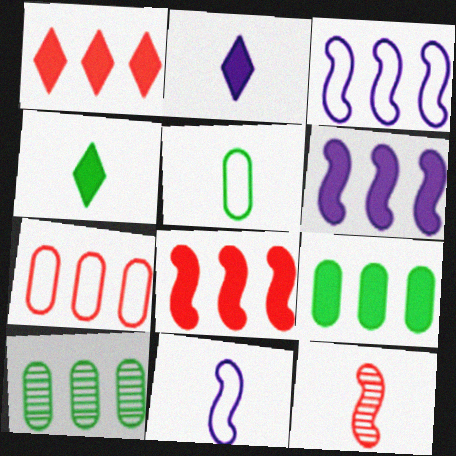[[1, 3, 10], 
[1, 6, 9], 
[2, 5, 12]]